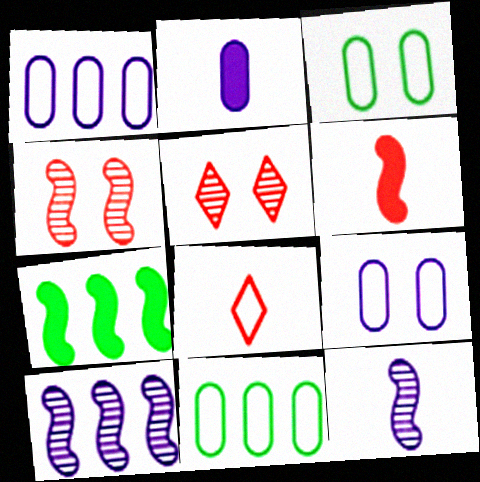[]